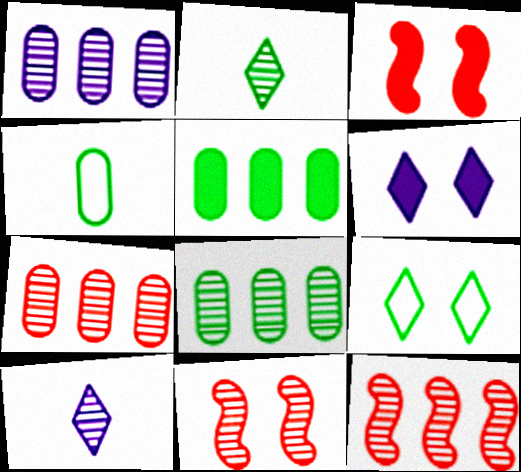[[1, 2, 11], 
[1, 7, 8], 
[4, 6, 12], 
[8, 10, 11]]